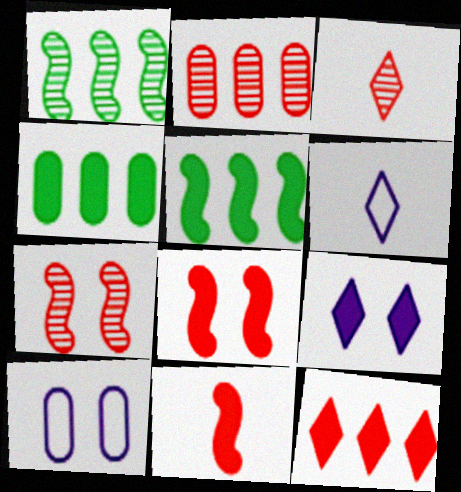[[2, 3, 7], 
[3, 5, 10], 
[4, 6, 7], 
[4, 9, 11]]